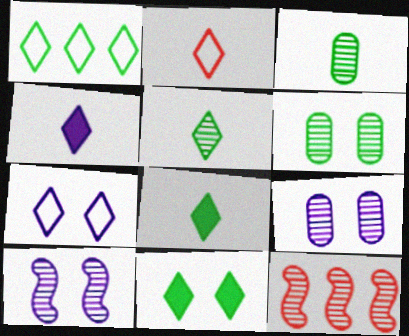[[1, 2, 7], 
[1, 5, 11], 
[2, 4, 5], 
[5, 9, 12]]